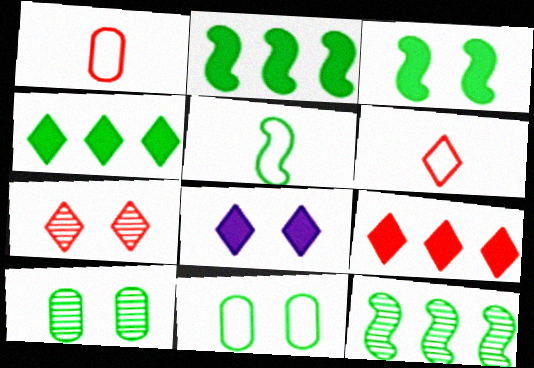[[1, 8, 12], 
[3, 5, 12], 
[4, 5, 10], 
[6, 7, 9]]